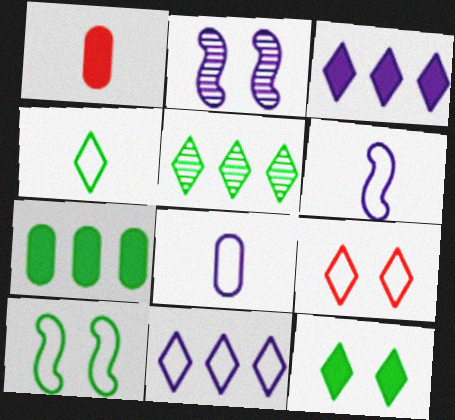[[2, 3, 8], 
[4, 5, 12], 
[4, 9, 11]]